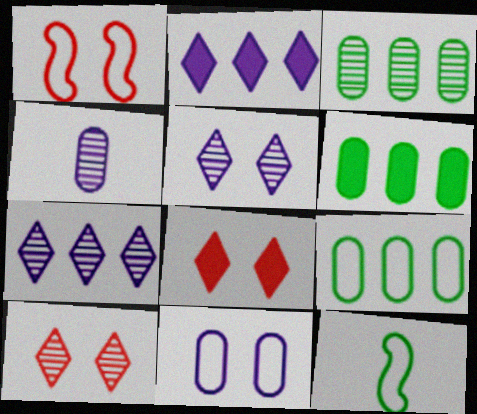[[3, 6, 9]]